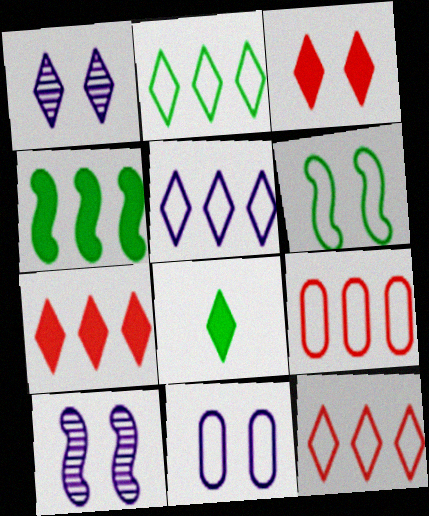[[1, 8, 12], 
[2, 5, 12], 
[8, 9, 10]]